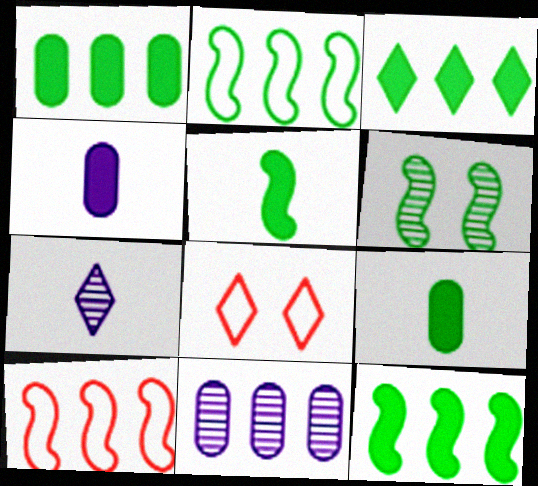[[1, 3, 12], 
[2, 5, 6], 
[3, 7, 8], 
[3, 10, 11], 
[5, 8, 11]]